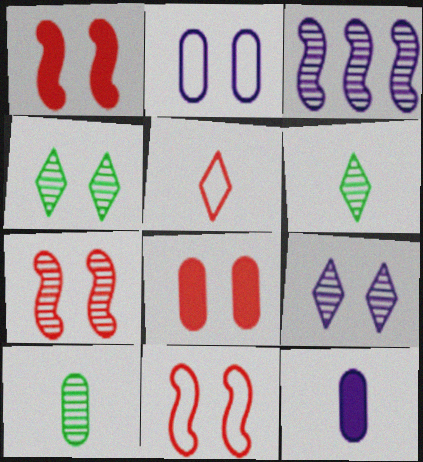[[1, 2, 4], 
[1, 7, 11]]